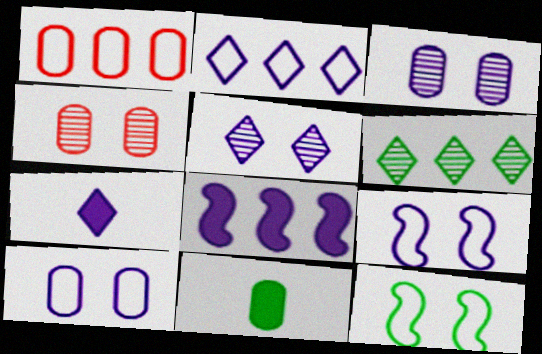[[1, 3, 11], 
[1, 6, 8], 
[2, 5, 7], 
[6, 11, 12]]